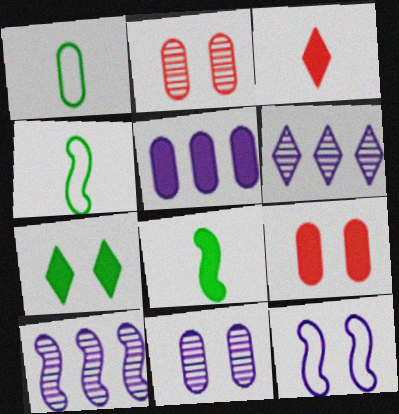[[1, 2, 5], 
[2, 7, 12], 
[4, 6, 9]]